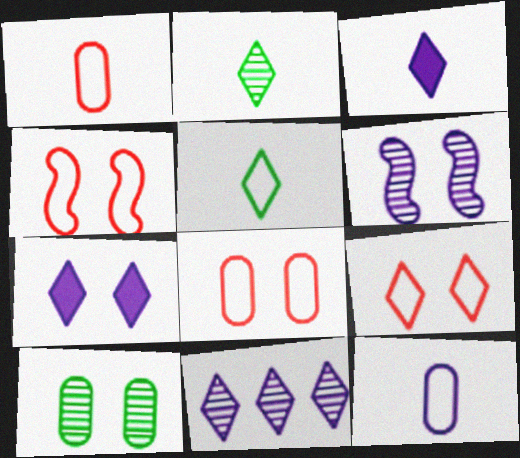[[4, 7, 10], 
[4, 8, 9]]